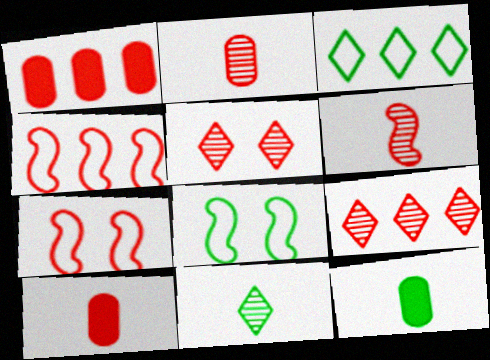[[1, 4, 9], 
[4, 5, 10], 
[7, 9, 10]]